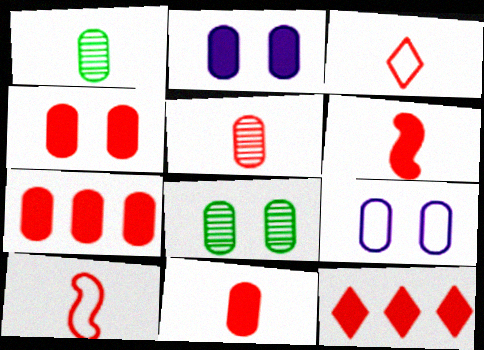[[1, 7, 9], 
[3, 5, 6], 
[4, 6, 12], 
[4, 7, 11], 
[4, 8, 9]]